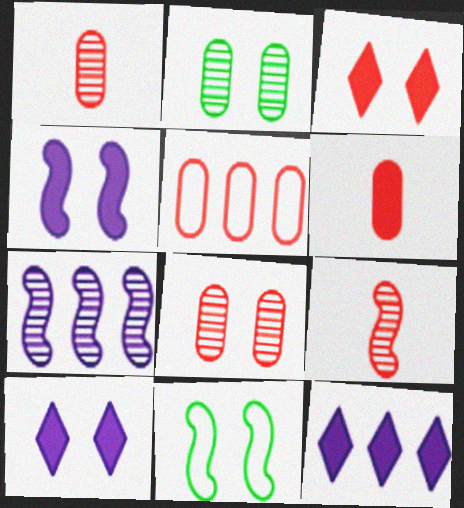[[1, 11, 12], 
[3, 5, 9], 
[5, 6, 8], 
[8, 10, 11]]